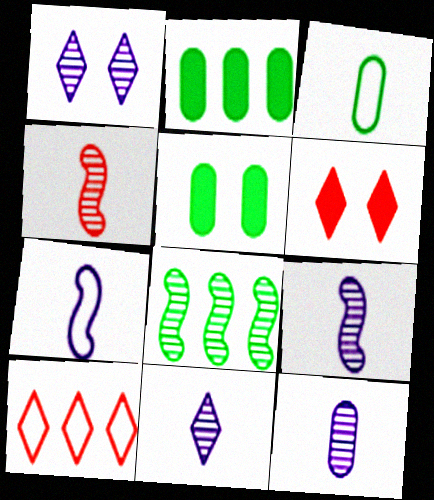[[5, 9, 10], 
[9, 11, 12]]